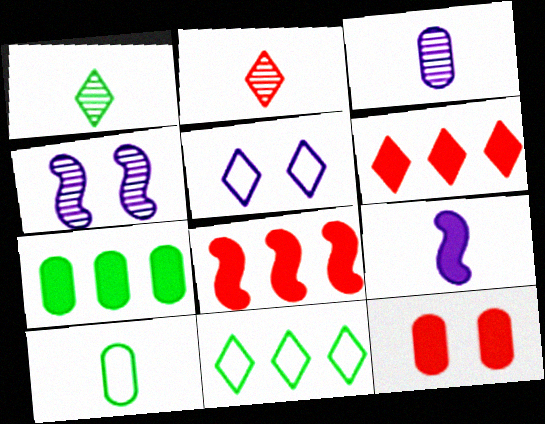[[1, 5, 6], 
[2, 9, 10], 
[4, 6, 10]]